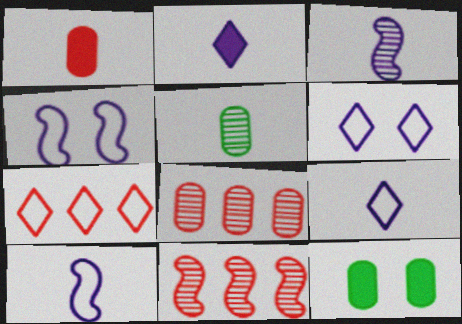[[3, 7, 12], 
[9, 11, 12]]